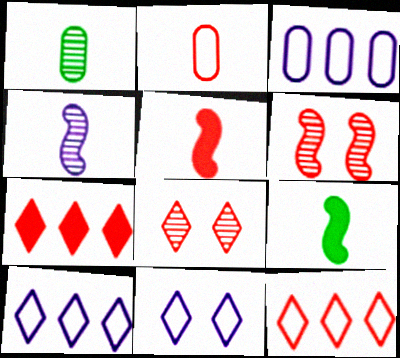[[2, 6, 7], 
[3, 8, 9]]